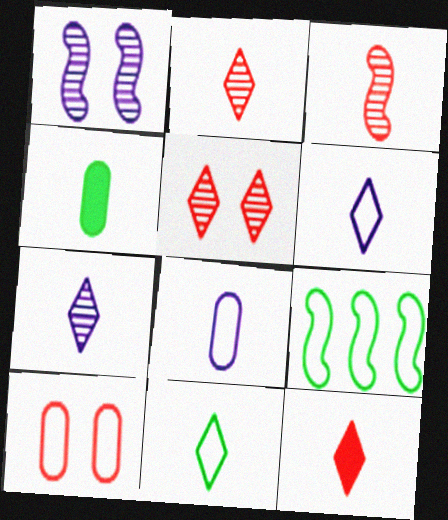[[3, 4, 6], 
[6, 9, 10], 
[7, 11, 12]]